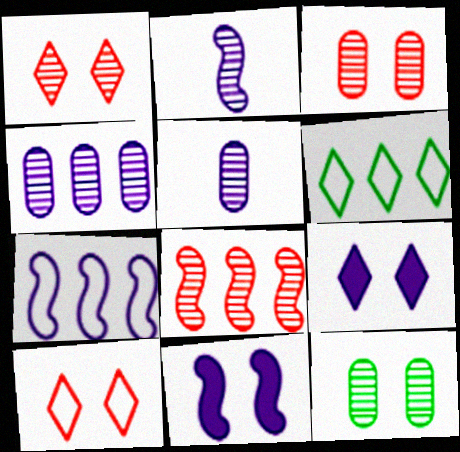[[2, 7, 11], 
[5, 7, 9], 
[10, 11, 12]]